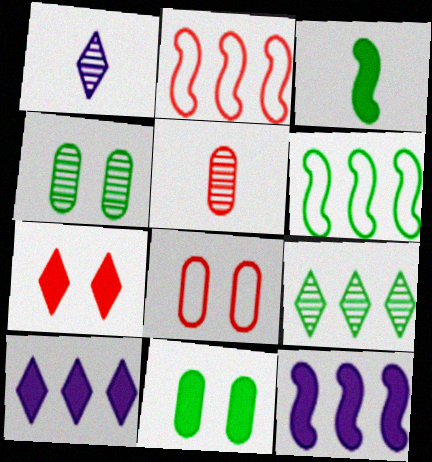[[1, 2, 11], 
[2, 5, 7]]